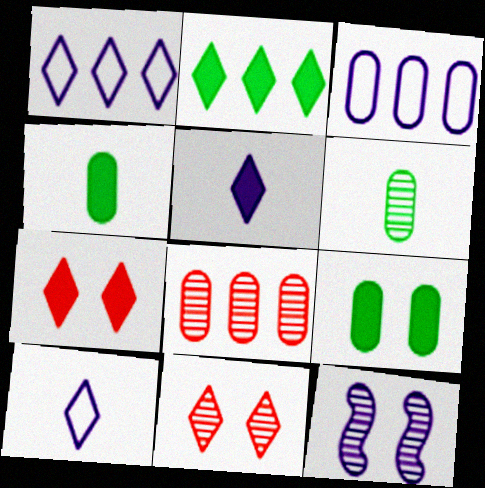[[2, 5, 7], 
[2, 10, 11], 
[3, 5, 12]]